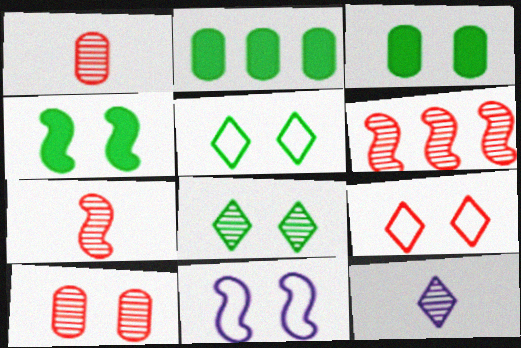[]